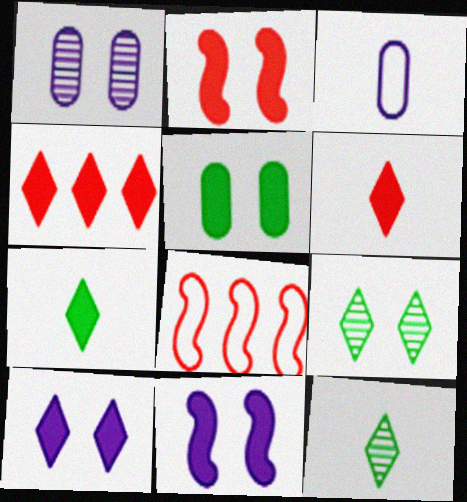[[1, 7, 8], 
[2, 5, 10], 
[4, 7, 10]]